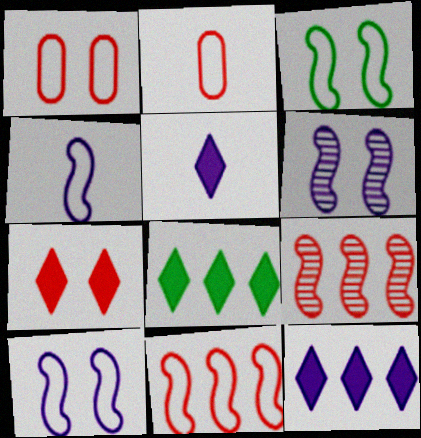[[2, 6, 8], 
[2, 7, 9], 
[3, 4, 11], 
[5, 7, 8]]